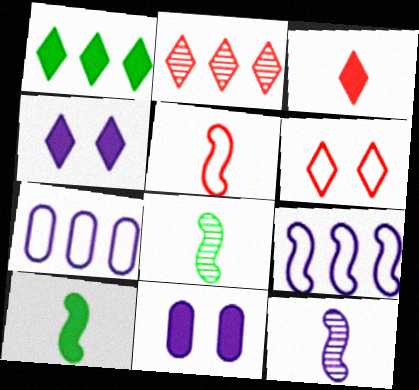[[1, 3, 4], 
[2, 3, 6], 
[4, 7, 12], 
[5, 10, 12]]